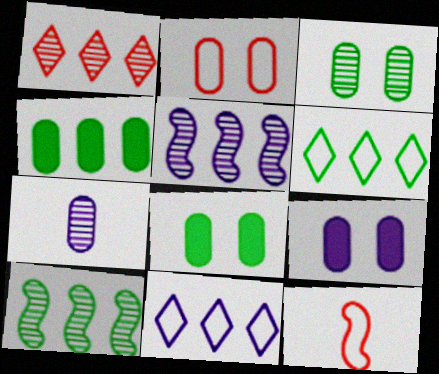[[2, 3, 9], 
[2, 4, 7], 
[4, 6, 10]]